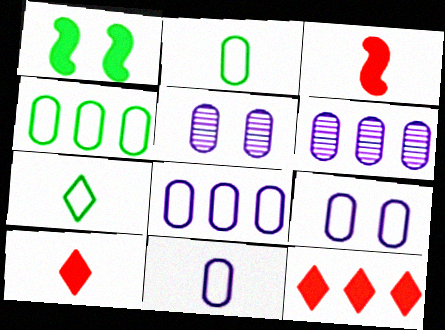[[8, 9, 11]]